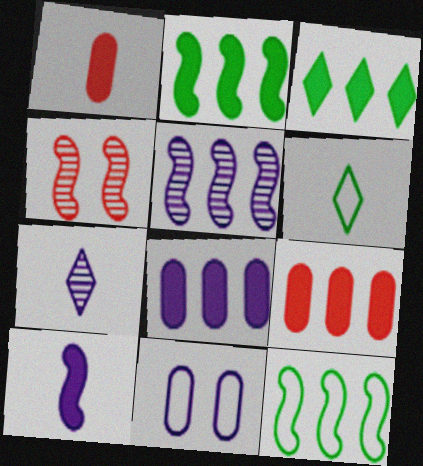[[4, 6, 8], 
[4, 10, 12]]